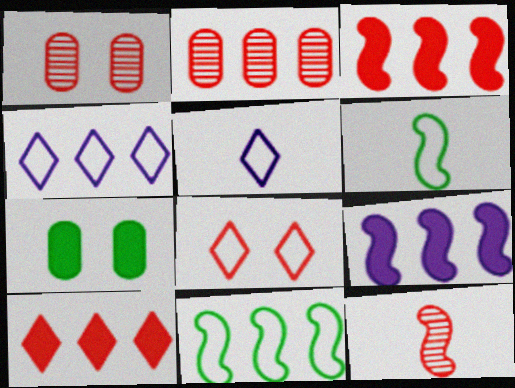[[4, 7, 12]]